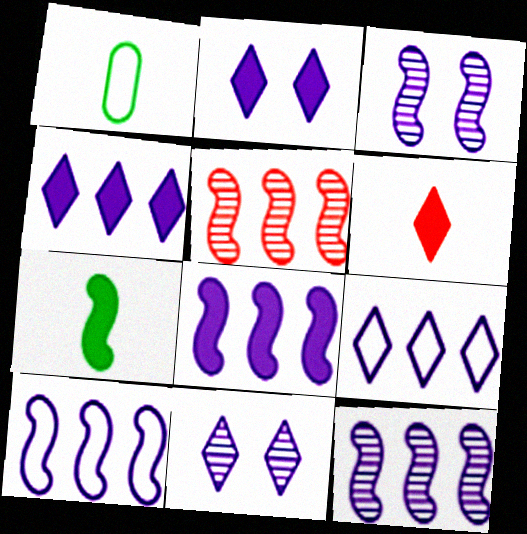[[1, 2, 5], 
[8, 10, 12]]